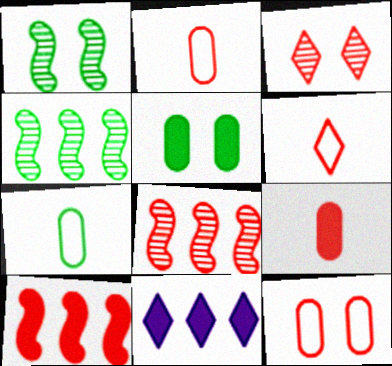[[1, 2, 11], 
[2, 3, 10]]